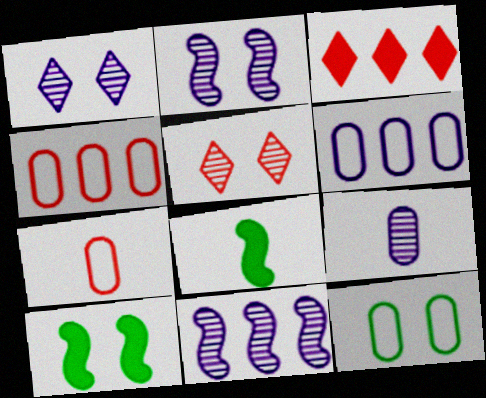[[1, 4, 8], 
[1, 9, 11], 
[5, 6, 8], 
[6, 7, 12]]